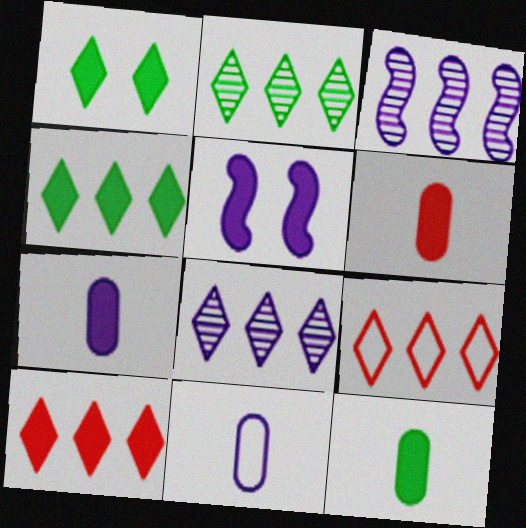[[4, 5, 6], 
[4, 8, 9], 
[5, 8, 11], 
[5, 10, 12], 
[6, 7, 12]]